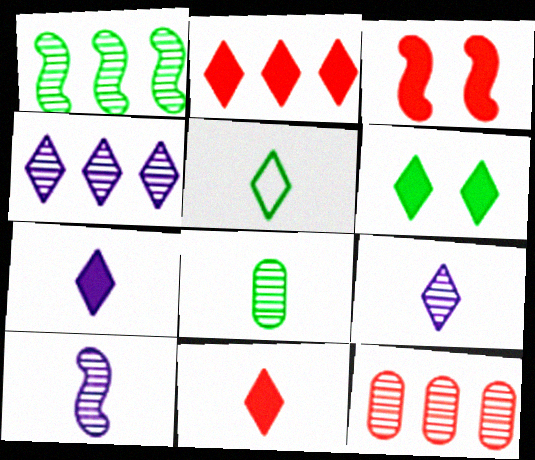[[1, 4, 12], 
[2, 6, 7], 
[5, 9, 11]]